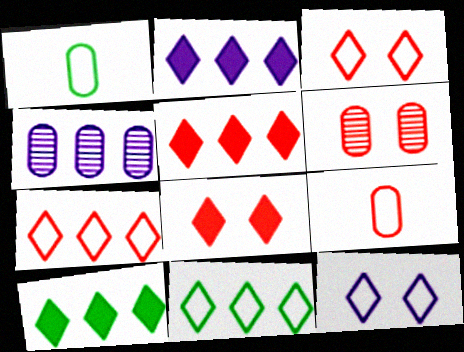[[2, 5, 10]]